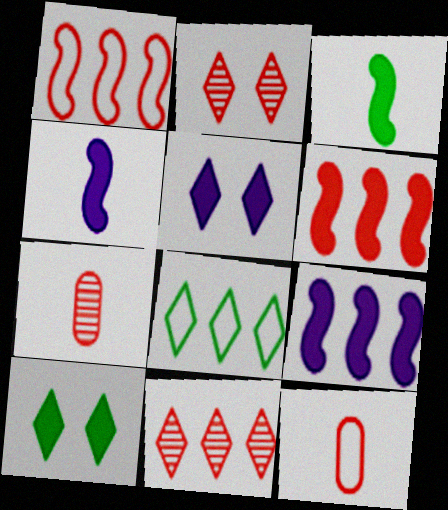[[2, 6, 12]]